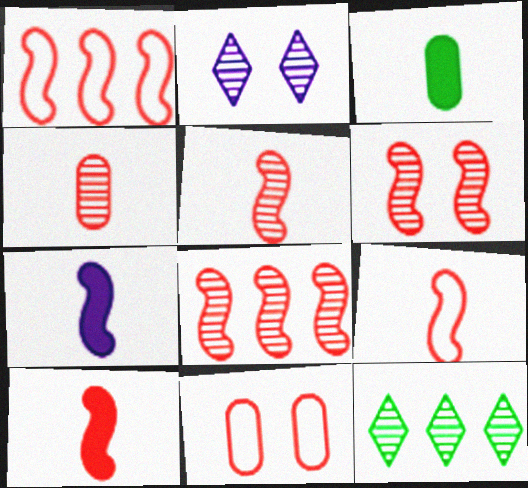[[1, 2, 3], 
[1, 6, 10], 
[5, 6, 8], 
[5, 9, 10], 
[7, 11, 12]]